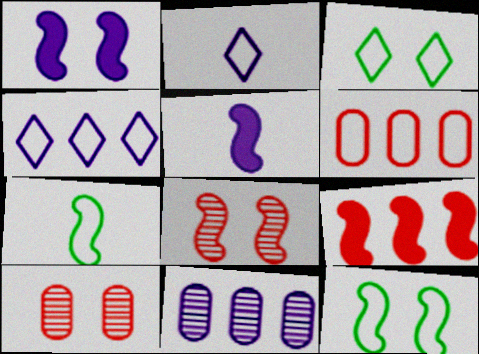[[1, 2, 11], 
[1, 3, 10], 
[1, 8, 12], 
[2, 6, 12]]